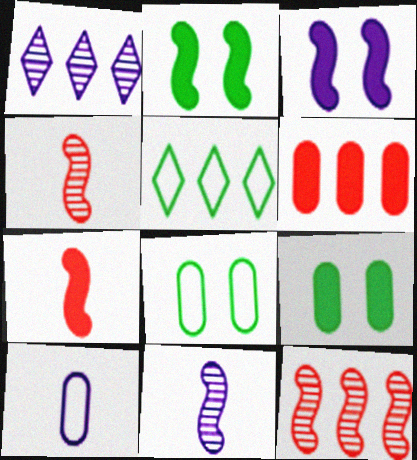[[1, 3, 10], 
[1, 7, 8]]